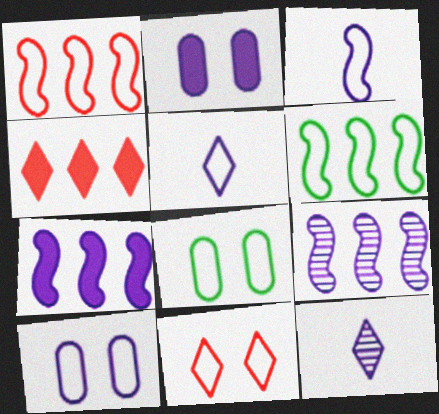[[1, 5, 8], 
[2, 5, 9], 
[7, 10, 12]]